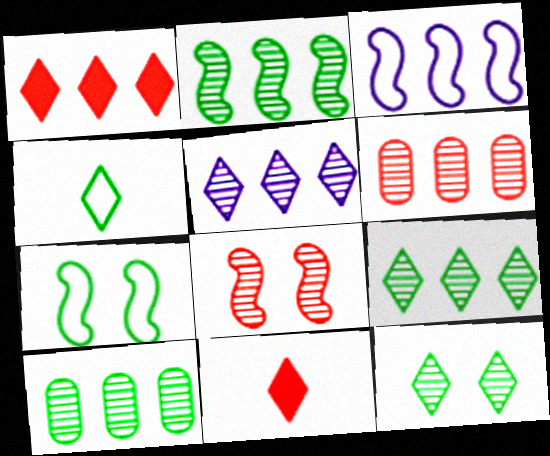[[1, 3, 10], 
[2, 5, 6], 
[2, 9, 10]]